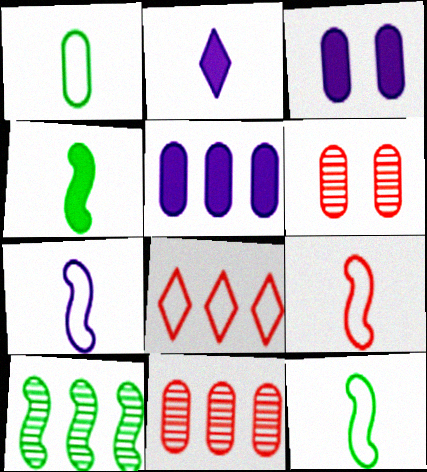[[1, 3, 11], 
[1, 5, 6], 
[5, 8, 10], 
[7, 9, 12]]